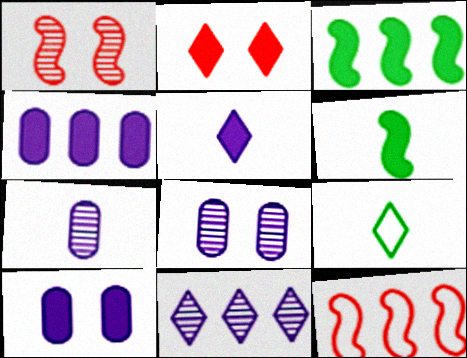[[1, 4, 9], 
[2, 4, 6], 
[2, 9, 11]]